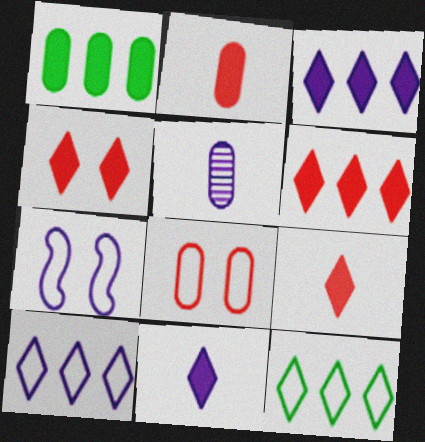[[1, 5, 8], 
[3, 5, 7], 
[4, 6, 9]]